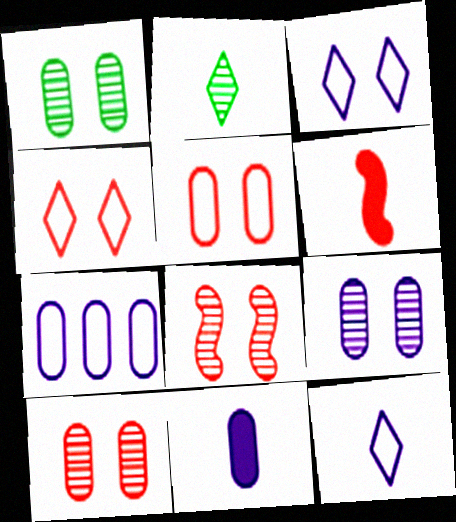[[1, 9, 10], 
[7, 9, 11]]